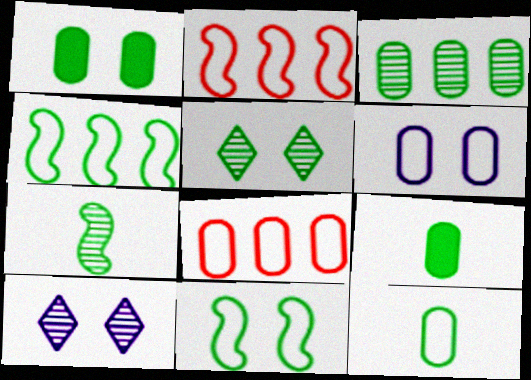[[1, 3, 12], 
[1, 5, 11], 
[2, 9, 10], 
[3, 5, 7], 
[4, 5, 9], 
[6, 8, 12]]